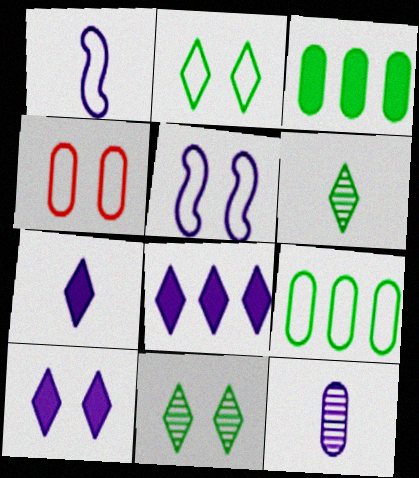[[1, 7, 12], 
[2, 4, 5], 
[3, 4, 12], 
[5, 8, 12], 
[7, 8, 10]]